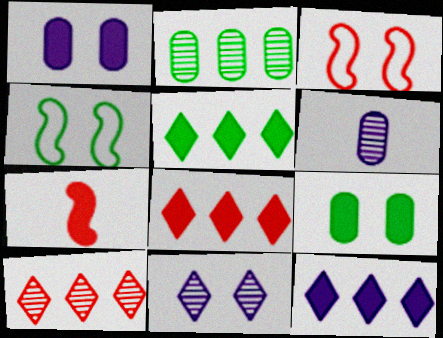[[1, 5, 7], 
[3, 5, 6], 
[3, 9, 11], 
[4, 6, 8], 
[5, 8, 12], 
[7, 9, 12]]